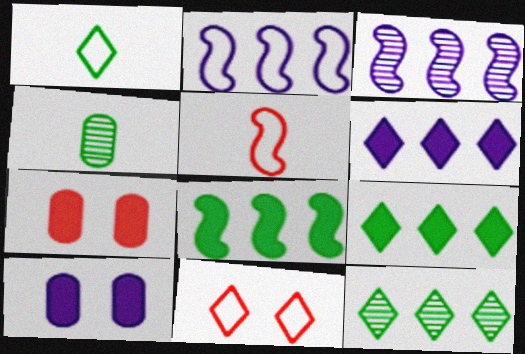[[1, 3, 7], 
[5, 10, 12]]